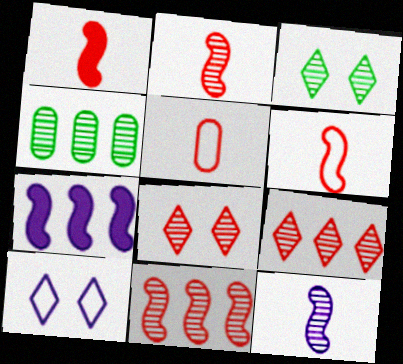[[1, 2, 6], 
[1, 4, 10], 
[3, 5, 7], 
[4, 8, 12]]